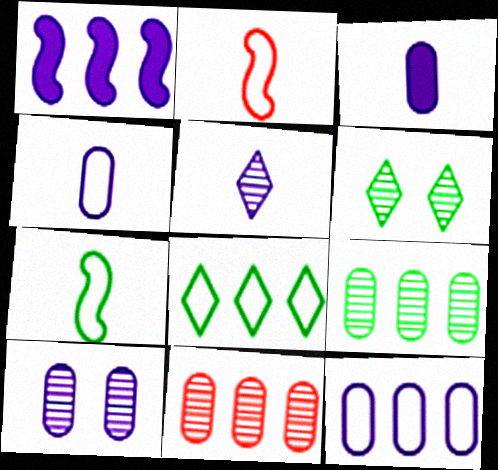[[1, 8, 11], 
[3, 10, 12]]